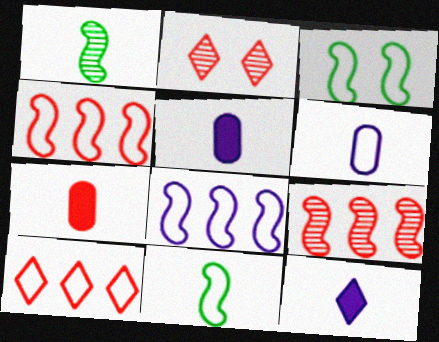[[2, 4, 7], 
[3, 6, 10]]